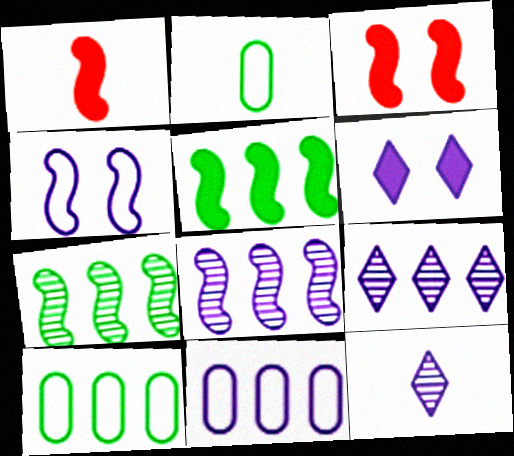[[1, 2, 12], 
[1, 4, 7], 
[2, 3, 9], 
[3, 10, 12]]